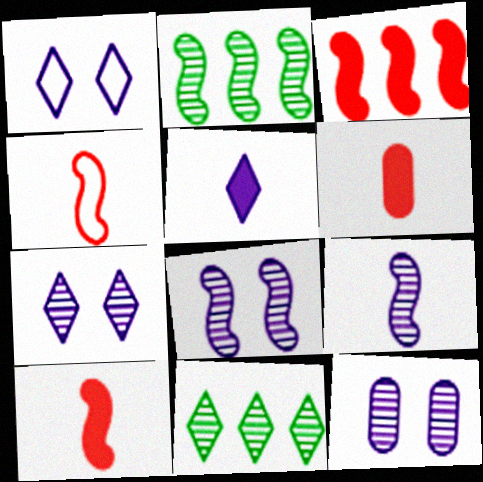[[1, 2, 6], 
[7, 8, 12]]